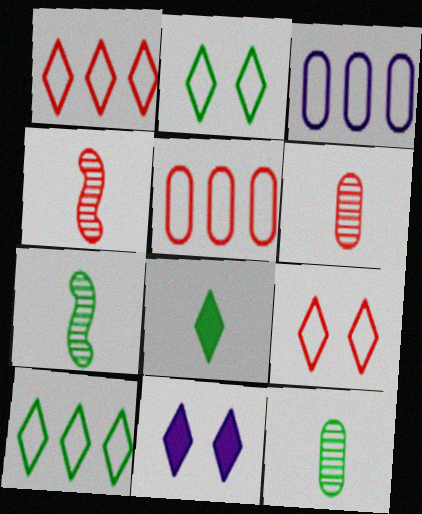[[5, 7, 11]]